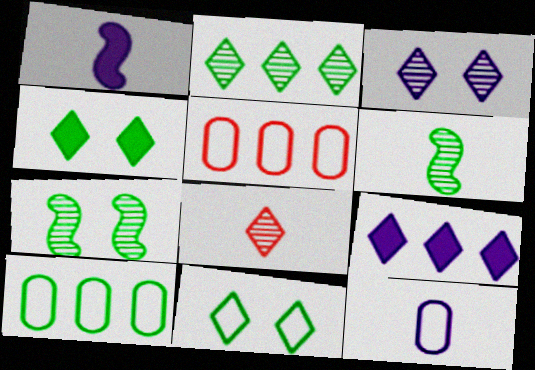[[2, 3, 8], 
[4, 6, 10], 
[8, 9, 11]]